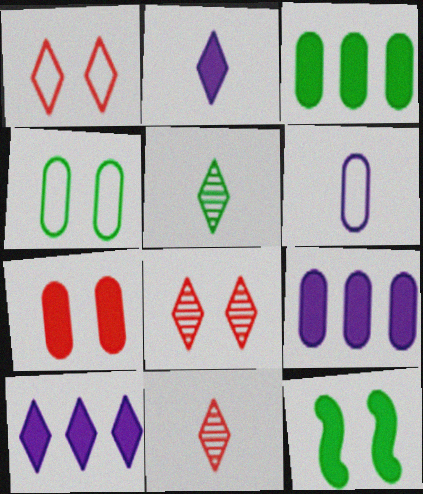[[1, 5, 10]]